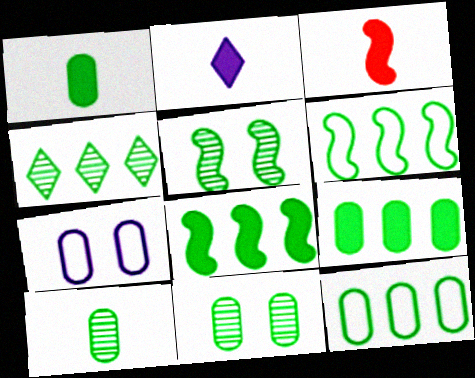[[1, 2, 3], 
[1, 11, 12], 
[3, 4, 7], 
[4, 5, 10], 
[4, 6, 9], 
[4, 8, 12]]